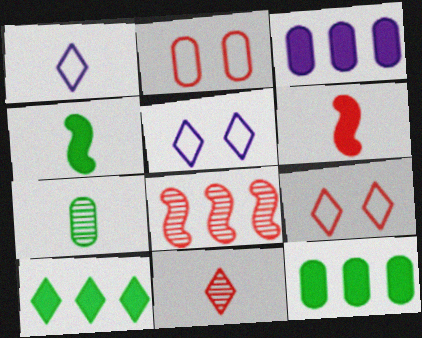[[1, 6, 7], 
[2, 3, 7], 
[5, 10, 11]]